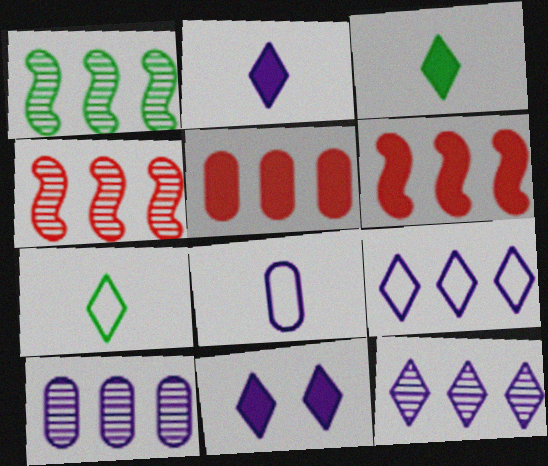[[1, 5, 9]]